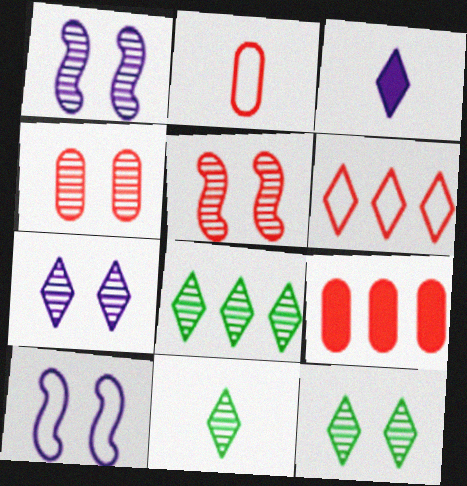[[1, 4, 12], 
[2, 4, 9], 
[3, 6, 12], 
[8, 11, 12], 
[9, 10, 11]]